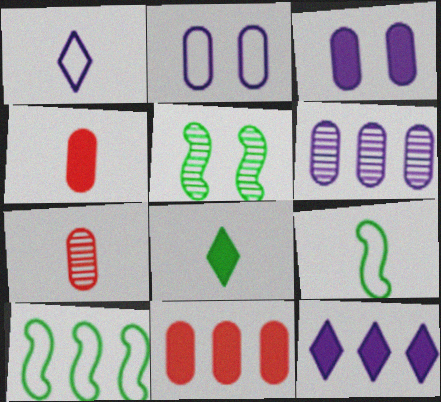[[1, 5, 11]]